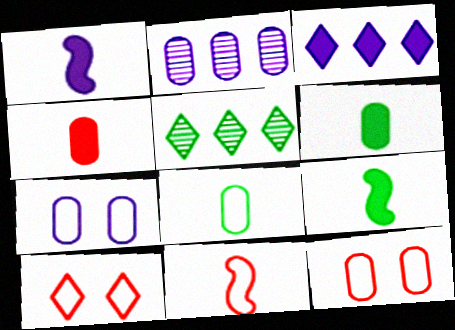[[1, 5, 12], 
[2, 6, 12], 
[2, 9, 10]]